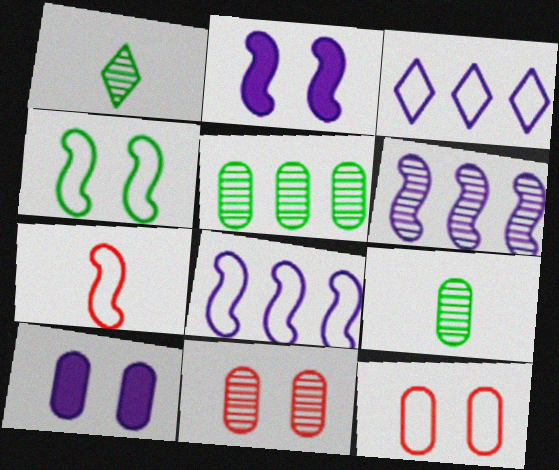[[1, 6, 11], 
[4, 7, 8]]